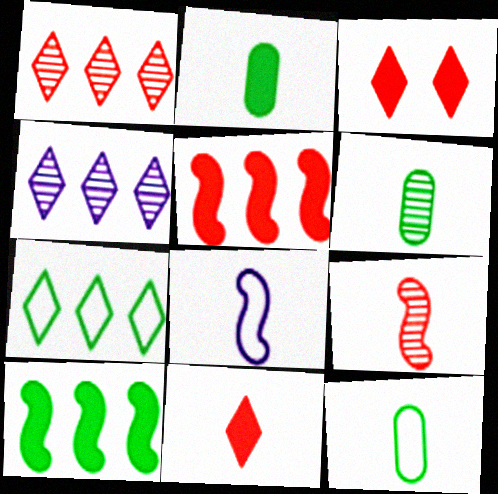[[2, 6, 12], 
[6, 8, 11]]